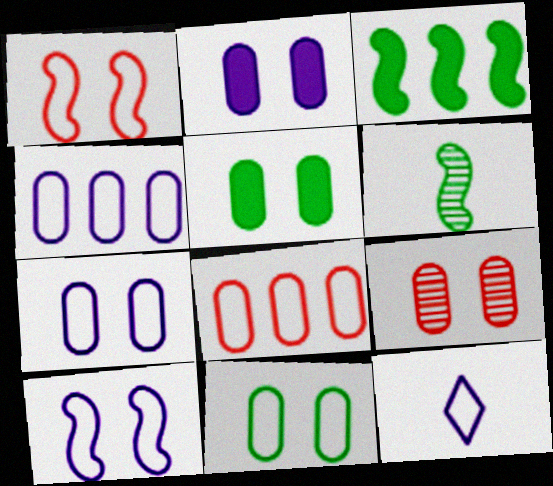[[2, 9, 11], 
[3, 9, 12], 
[4, 10, 12], 
[5, 7, 9]]